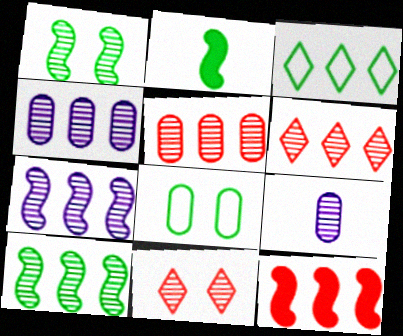[[1, 6, 9], 
[3, 4, 12], 
[4, 6, 10], 
[9, 10, 11]]